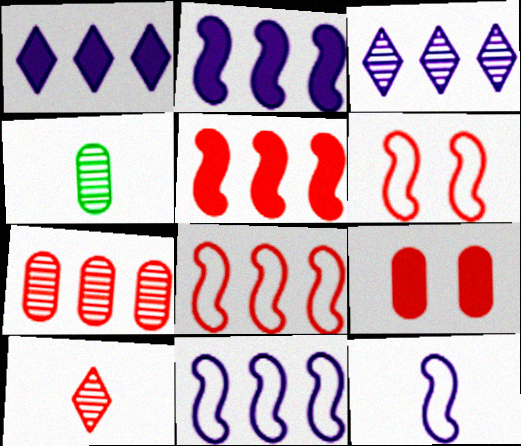[[1, 4, 6], 
[8, 9, 10]]